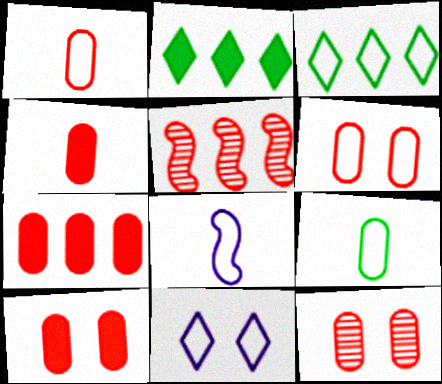[[1, 7, 12], 
[2, 8, 12], 
[3, 6, 8], 
[4, 7, 10], 
[6, 10, 12]]